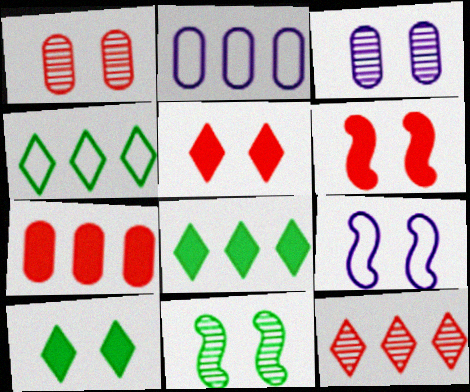[[1, 9, 10], 
[6, 9, 11]]